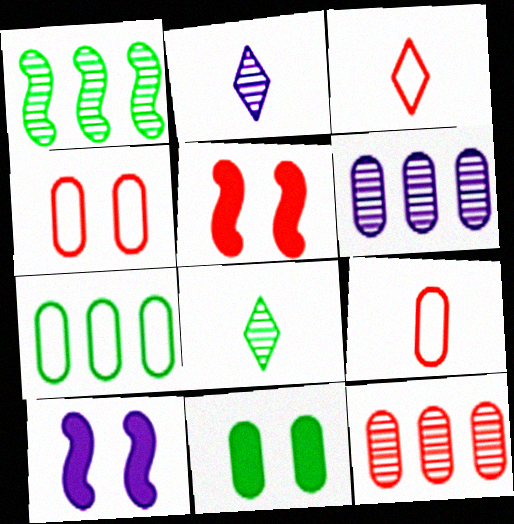[[2, 5, 7], 
[3, 5, 12], 
[6, 9, 11]]